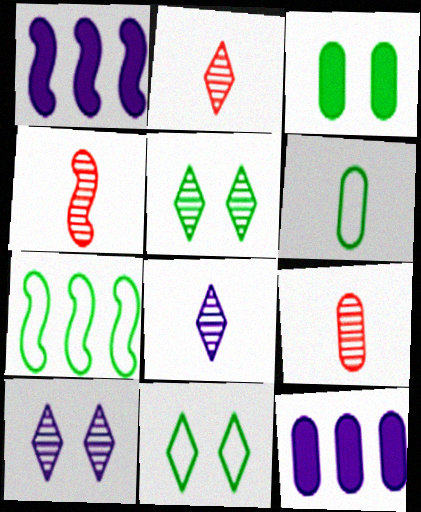[[1, 9, 11], 
[2, 4, 9], 
[4, 11, 12], 
[6, 7, 11]]